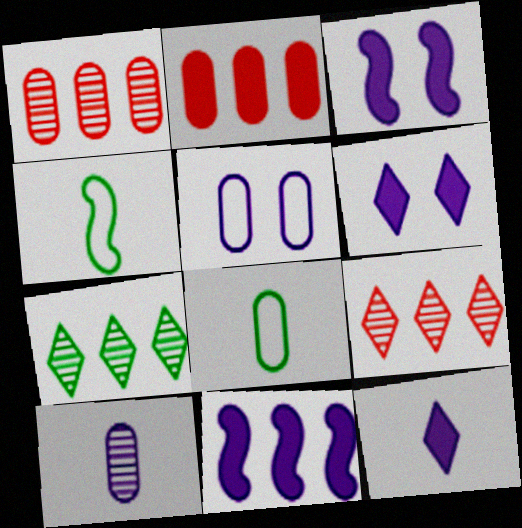[[1, 4, 6], 
[3, 8, 9]]